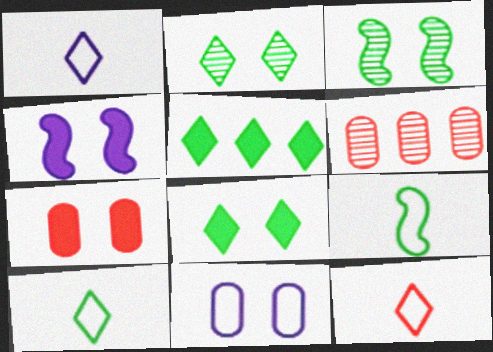[[1, 10, 12], 
[2, 5, 10], 
[4, 6, 10], 
[4, 7, 8]]